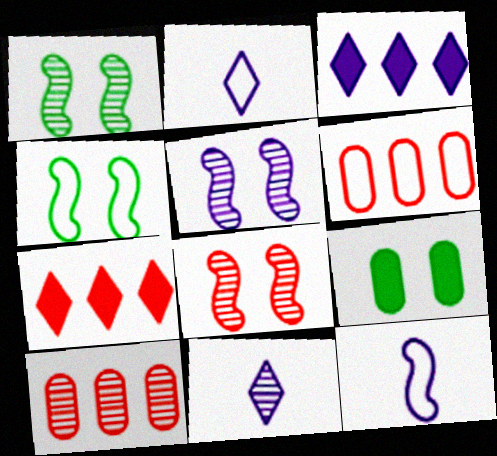[[1, 5, 8], 
[1, 10, 11], 
[2, 4, 6]]